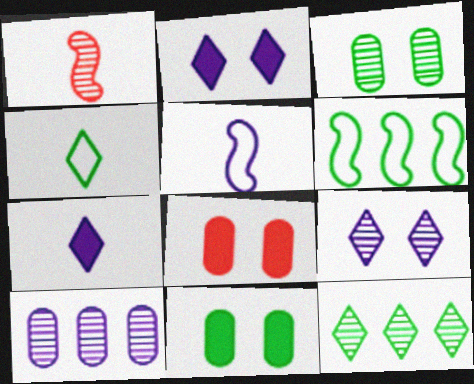[[2, 5, 10], 
[5, 8, 12]]